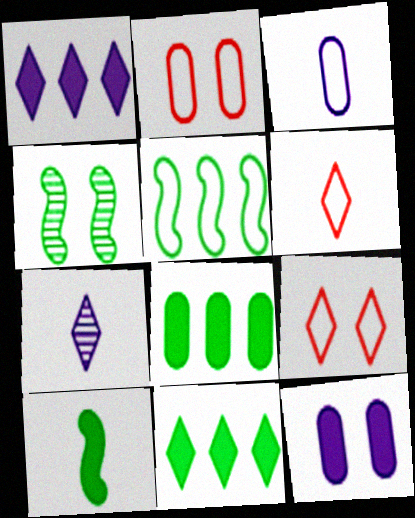[[3, 5, 9], 
[4, 5, 10], 
[4, 9, 12], 
[7, 9, 11]]